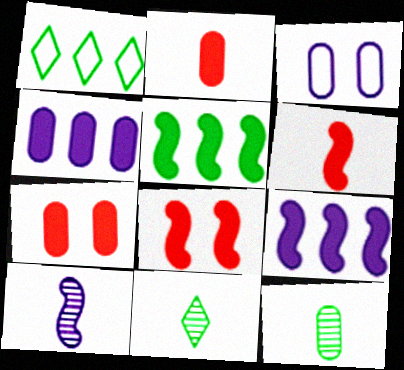[[1, 7, 10]]